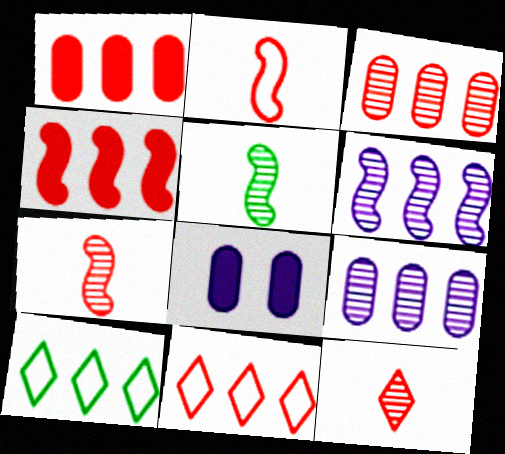[[1, 6, 10], 
[3, 4, 11], 
[4, 9, 10], 
[5, 8, 11], 
[7, 8, 10]]